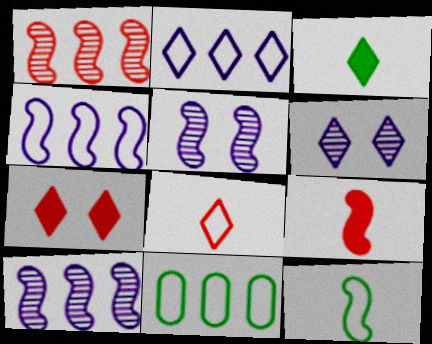[[6, 9, 11]]